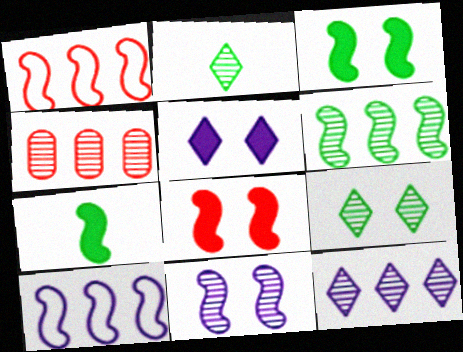[[1, 7, 11], 
[2, 4, 11], 
[4, 6, 12]]